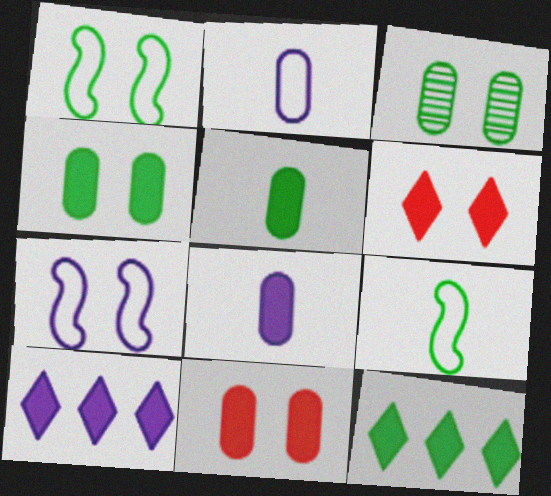[[3, 6, 7], 
[3, 9, 12]]